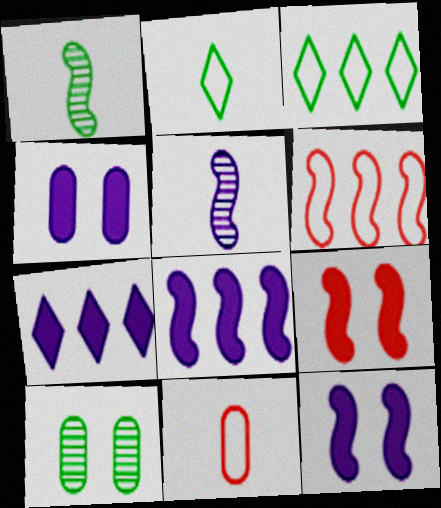[[1, 6, 12]]